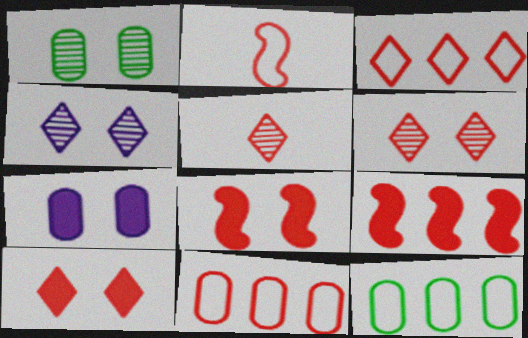[[3, 5, 10], 
[5, 8, 11]]